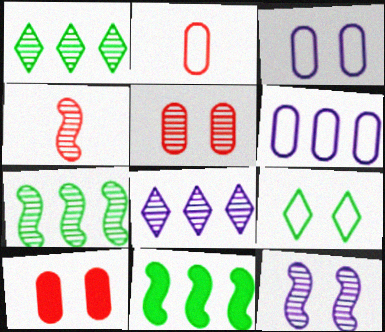[[4, 7, 12], 
[9, 10, 12]]